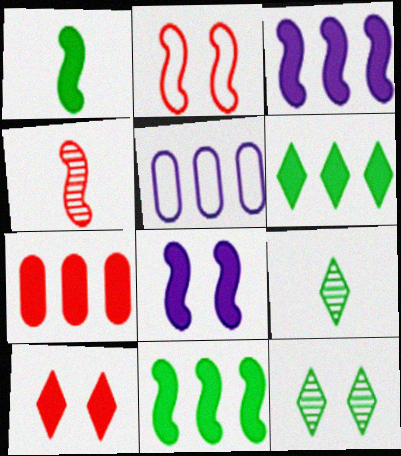[[3, 6, 7]]